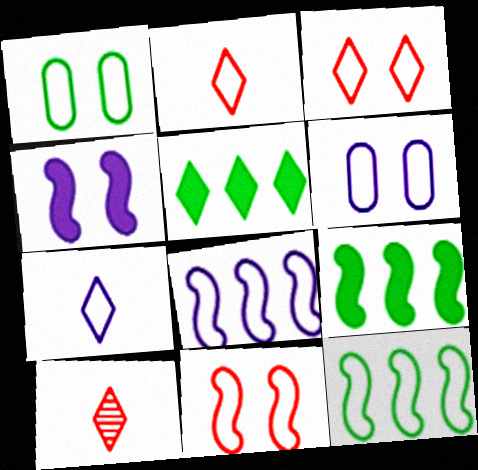[[1, 2, 8], 
[2, 6, 12], 
[6, 7, 8], 
[6, 9, 10]]